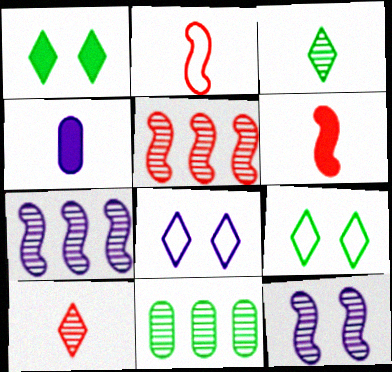[[2, 3, 4], 
[4, 5, 9], 
[4, 7, 8], 
[6, 8, 11], 
[10, 11, 12]]